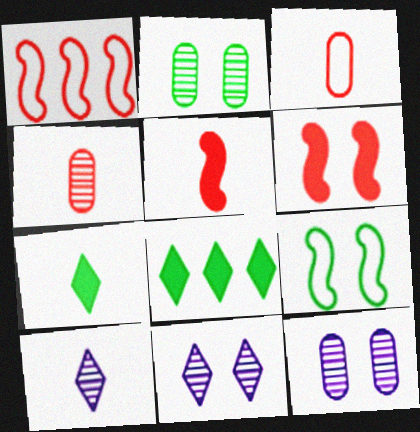[[1, 7, 12]]